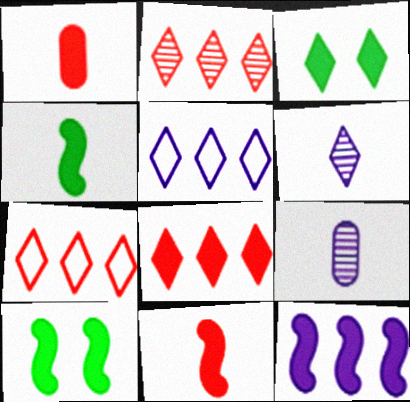[[1, 3, 12], 
[2, 7, 8], 
[3, 6, 7], 
[7, 9, 10], 
[10, 11, 12]]